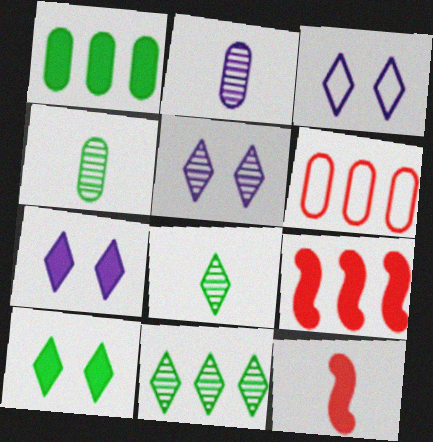[[1, 7, 12], 
[3, 4, 9], 
[3, 5, 7]]